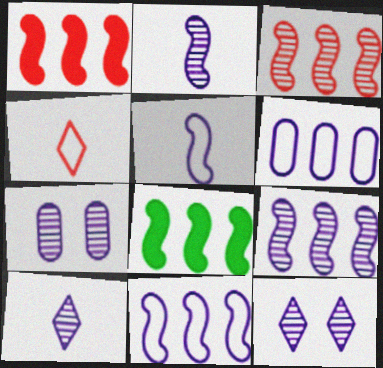[[3, 8, 11], 
[4, 7, 8], 
[7, 9, 10]]